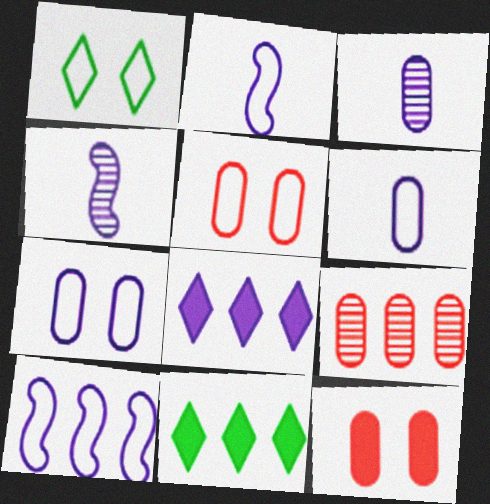[[4, 5, 11], 
[4, 7, 8], 
[9, 10, 11]]